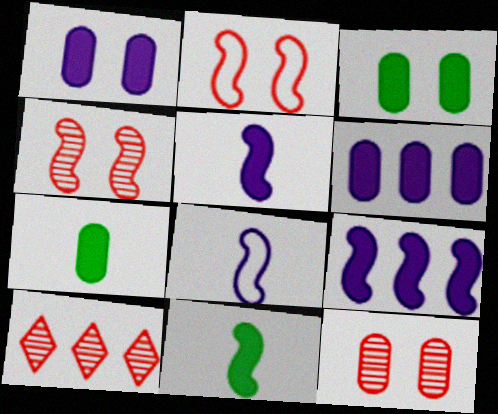[[3, 8, 10]]